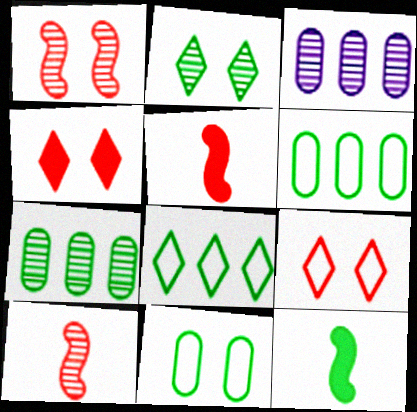[[2, 3, 10], 
[2, 6, 12], 
[3, 9, 12]]